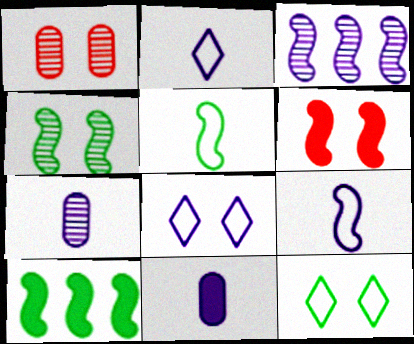[[1, 2, 10], 
[3, 5, 6], 
[3, 8, 11], 
[4, 5, 10]]